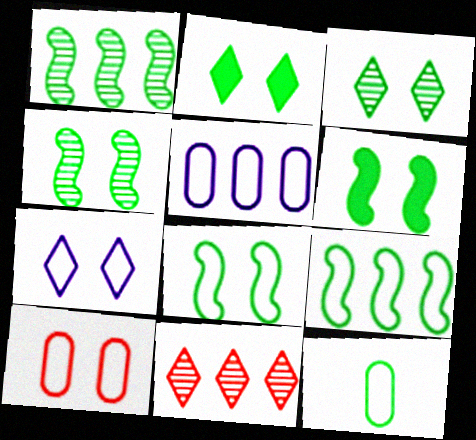[[1, 2, 12], 
[4, 6, 8], 
[5, 10, 12], 
[7, 8, 10]]